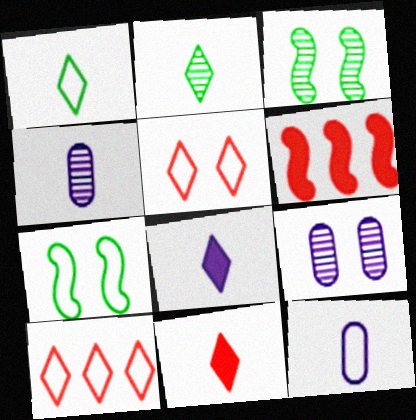[[1, 6, 9], 
[7, 10, 12]]